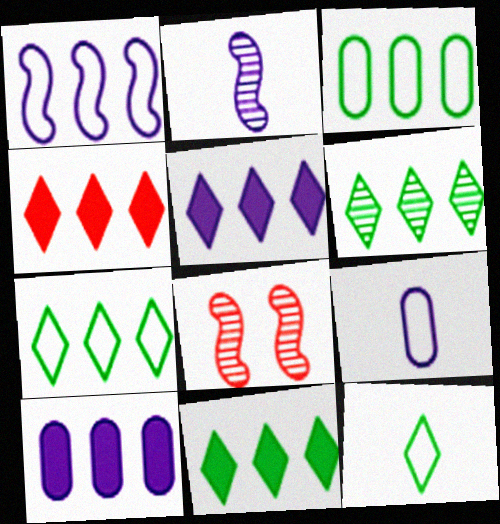[[4, 5, 11], 
[6, 7, 11], 
[8, 9, 11], 
[8, 10, 12]]